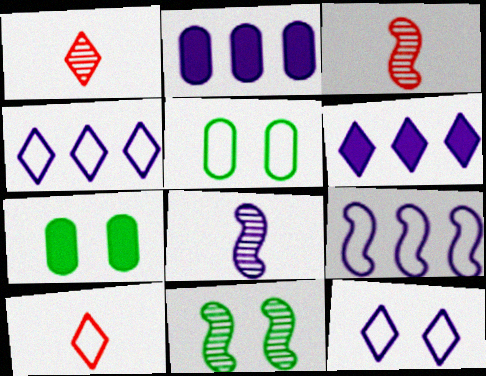[[1, 7, 9], 
[2, 8, 12], 
[2, 10, 11], 
[3, 4, 7], 
[3, 5, 6], 
[5, 9, 10]]